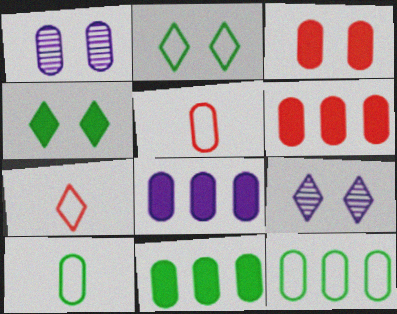[[1, 5, 11], 
[1, 6, 10], 
[6, 8, 11]]